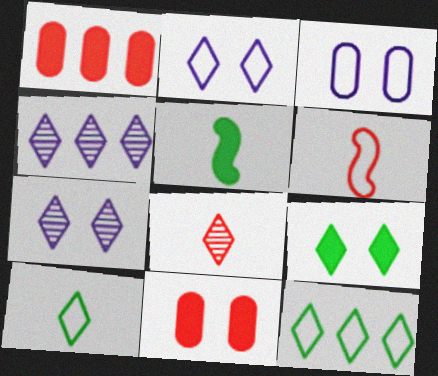[[3, 6, 12]]